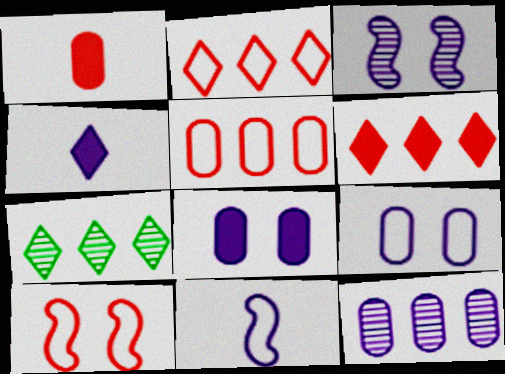[]